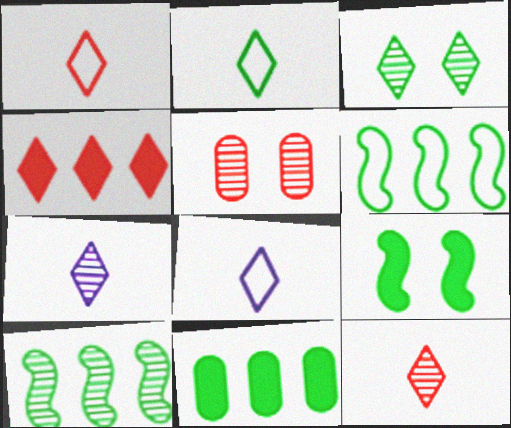[[1, 2, 8], 
[3, 4, 8], 
[5, 7, 10]]